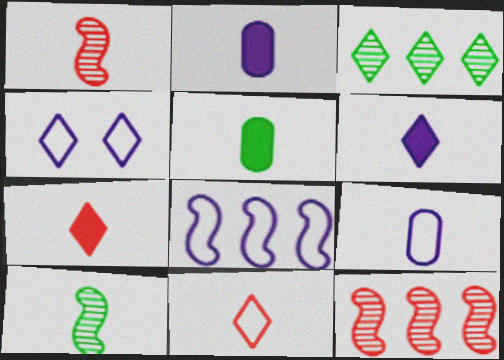[[2, 10, 11], 
[3, 4, 7], 
[4, 5, 12], 
[4, 8, 9], 
[7, 9, 10]]